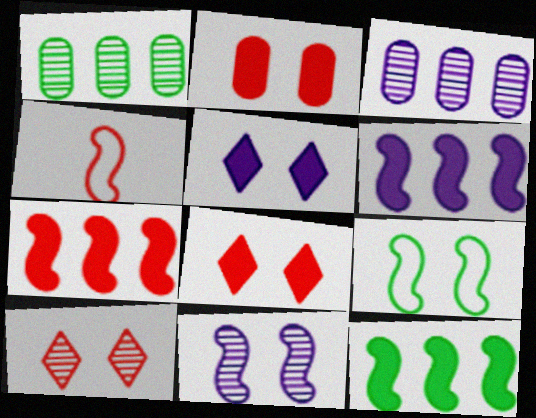[[1, 4, 5], 
[4, 11, 12], 
[6, 7, 12]]